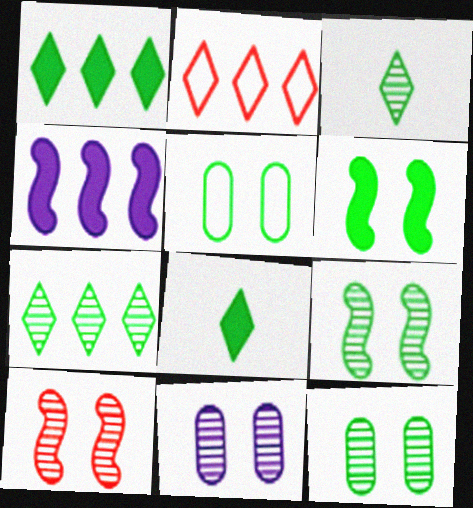[]